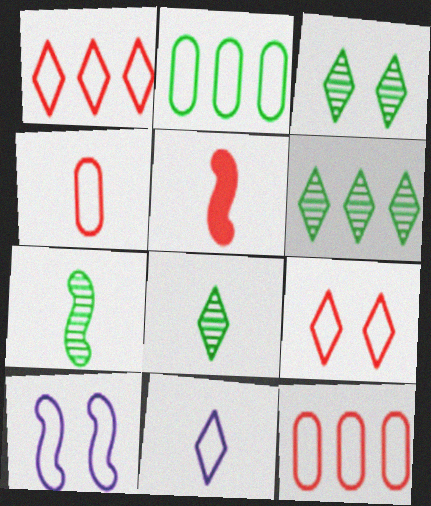[[3, 6, 8]]